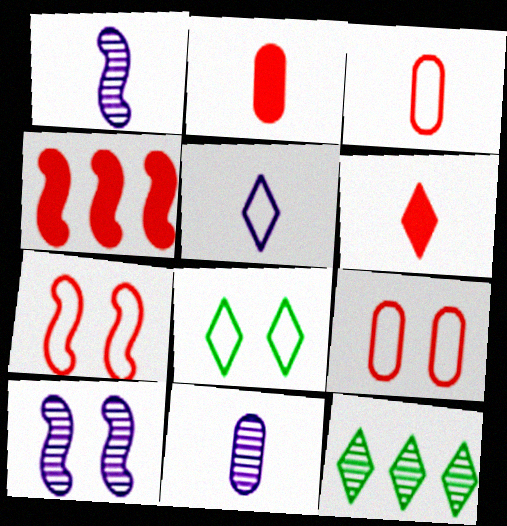[[4, 8, 11]]